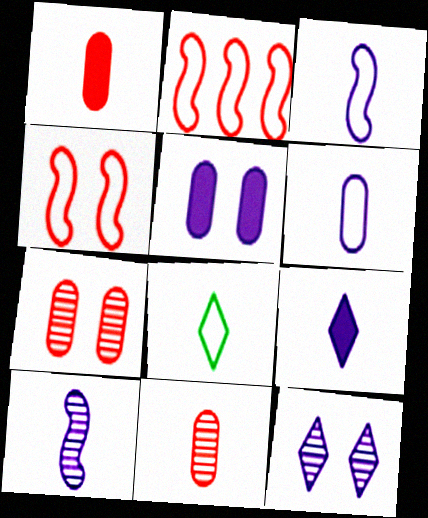[[1, 8, 10], 
[6, 9, 10]]